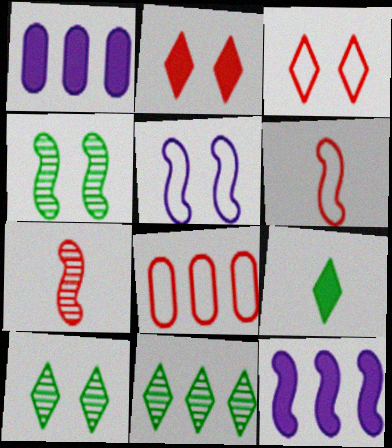[[1, 6, 10], 
[2, 7, 8], 
[3, 6, 8], 
[4, 6, 12], 
[8, 11, 12]]